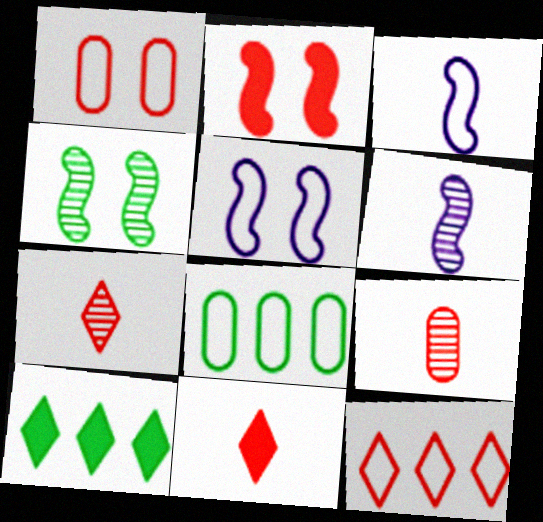[[1, 6, 10], 
[2, 4, 5], 
[2, 9, 12], 
[5, 9, 10]]